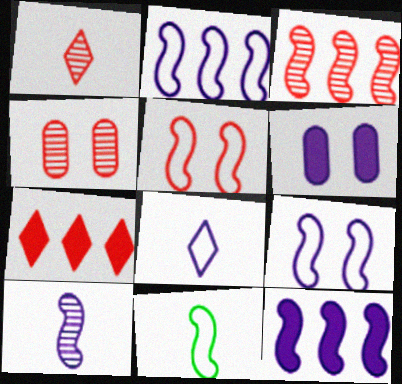[[1, 3, 4], 
[2, 5, 11], 
[9, 10, 12]]